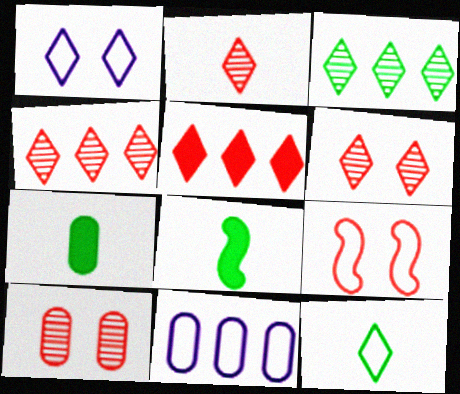[[2, 4, 6], 
[6, 8, 11], 
[7, 10, 11], 
[9, 11, 12]]